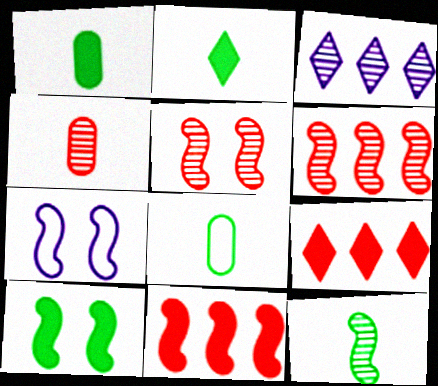[[2, 8, 12], 
[5, 7, 10], 
[7, 11, 12]]